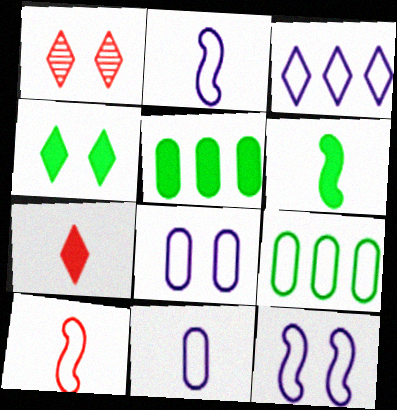[[1, 2, 5], 
[2, 3, 8], 
[3, 11, 12], 
[4, 5, 6]]